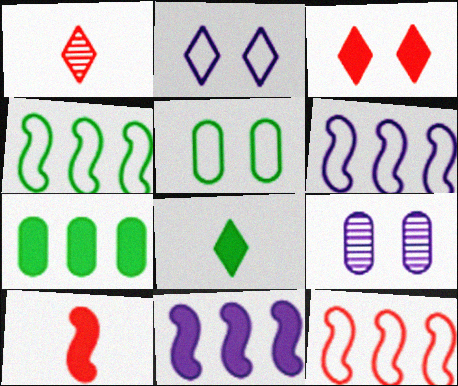[[1, 5, 11], 
[4, 6, 12], 
[8, 9, 12]]